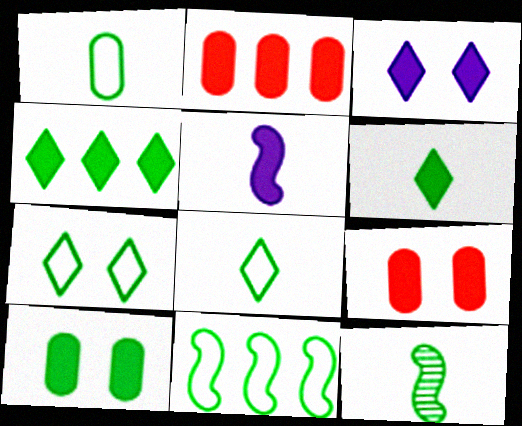[[1, 6, 12], 
[1, 7, 11], 
[4, 5, 9]]